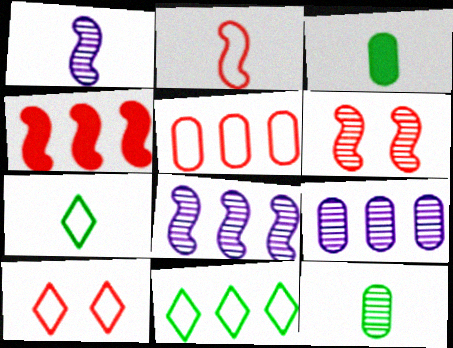[[2, 4, 6], 
[2, 5, 10], 
[3, 8, 10], 
[4, 9, 11]]